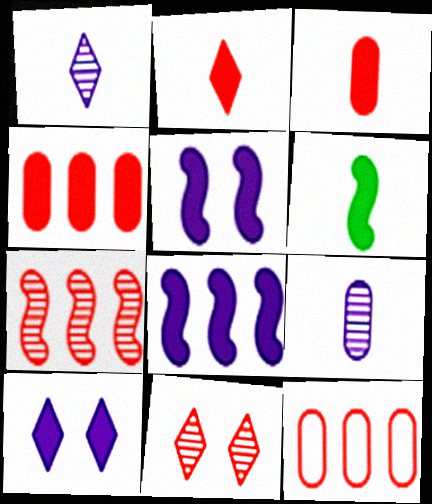[[4, 6, 10]]